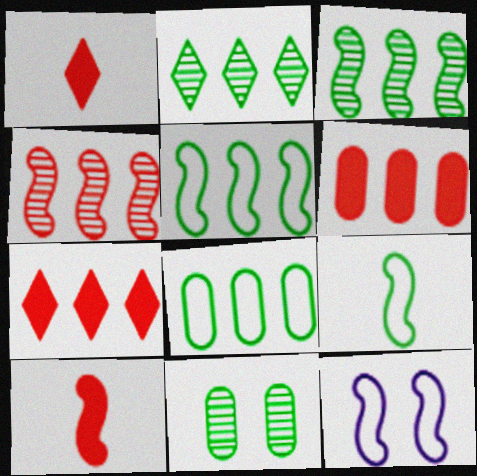[[3, 10, 12]]